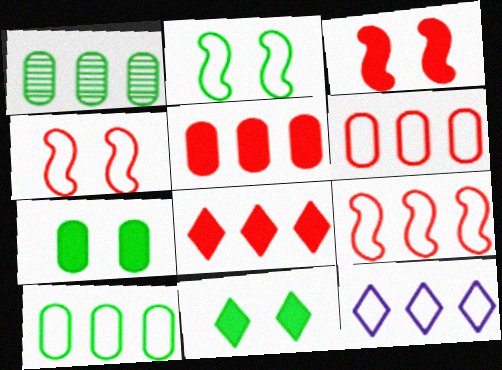[[9, 10, 12]]